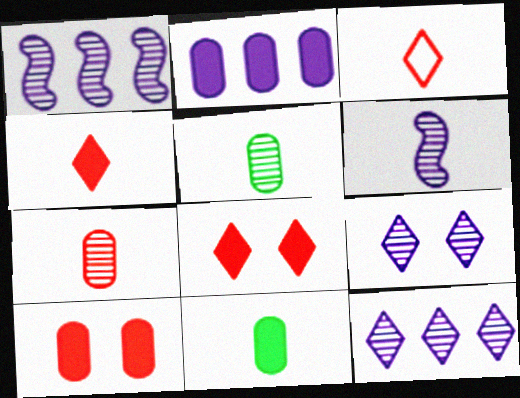[[2, 10, 11], 
[3, 6, 11]]